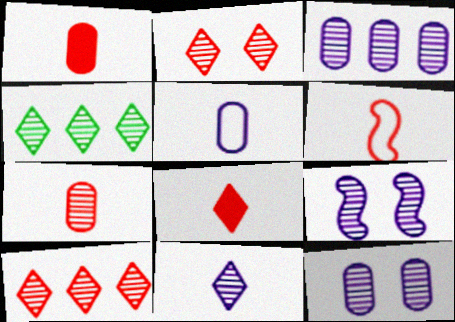[[2, 4, 11], 
[3, 9, 11], 
[4, 7, 9], 
[6, 7, 8]]